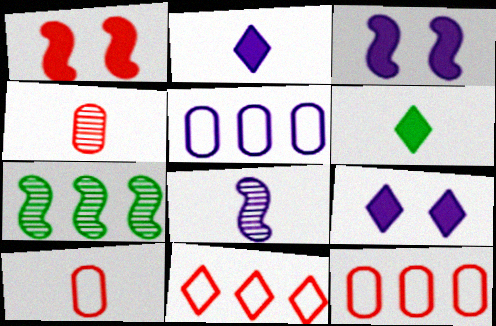[[1, 4, 11], 
[5, 8, 9], 
[6, 8, 10], 
[7, 9, 10]]